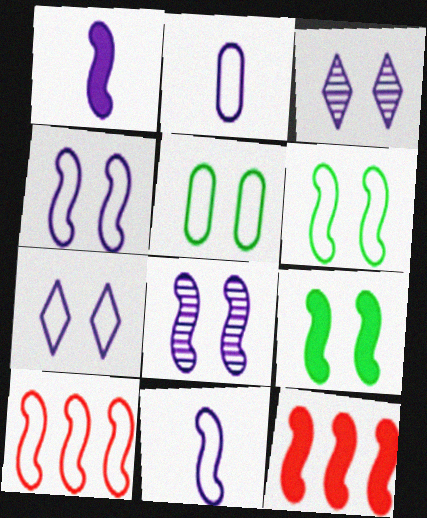[[1, 9, 12], 
[6, 10, 11]]